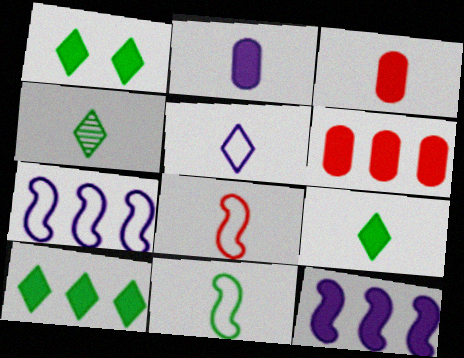[[1, 3, 12], 
[1, 9, 10], 
[2, 4, 8], 
[6, 10, 12]]